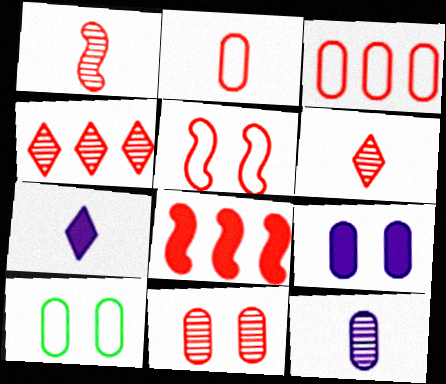[[1, 4, 11], 
[1, 5, 8], 
[3, 4, 8], 
[9, 10, 11]]